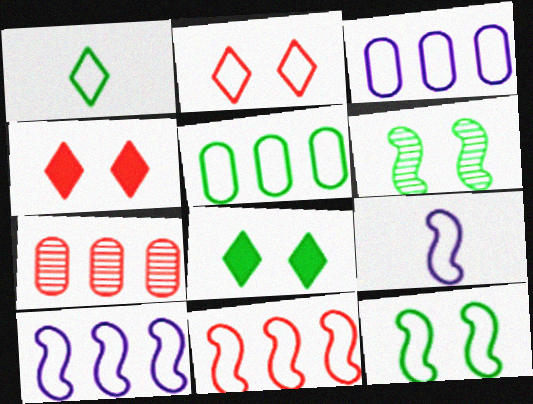[[1, 5, 12], 
[2, 5, 9], 
[7, 8, 9], 
[9, 11, 12]]